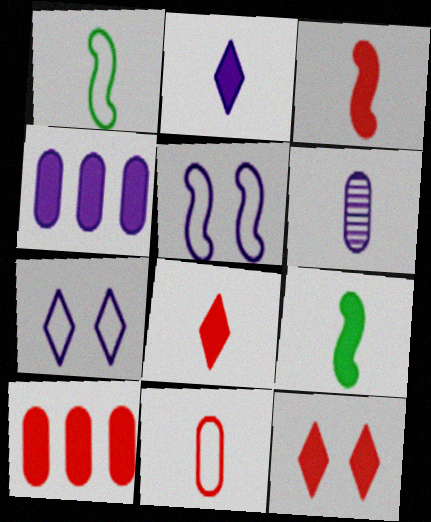[[1, 6, 8], 
[3, 10, 12], 
[4, 9, 12]]